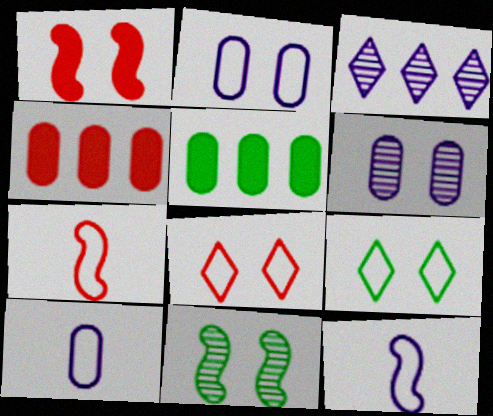[[1, 6, 9]]